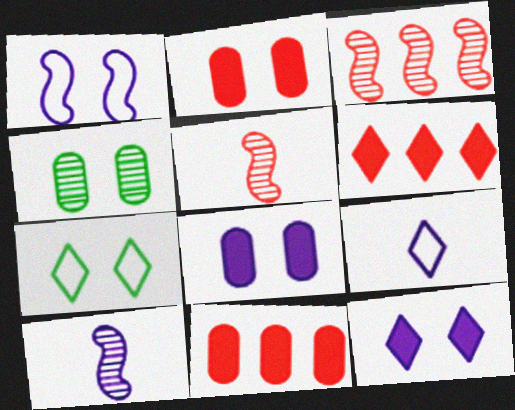[[7, 10, 11]]